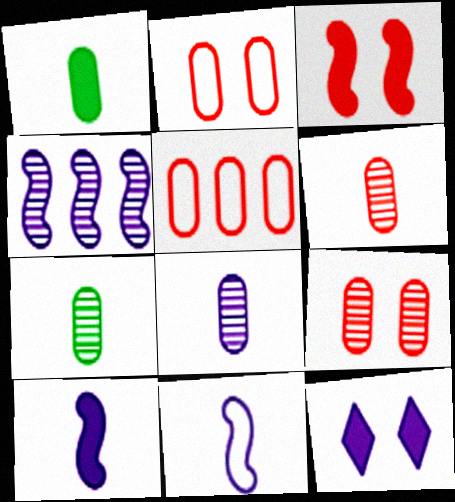[[6, 7, 8]]